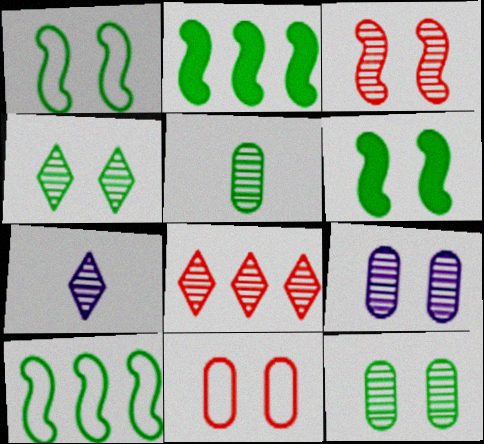[[2, 7, 11], 
[3, 4, 9], 
[4, 7, 8]]